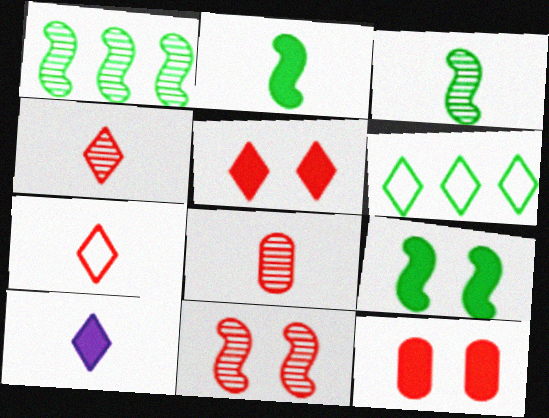[]